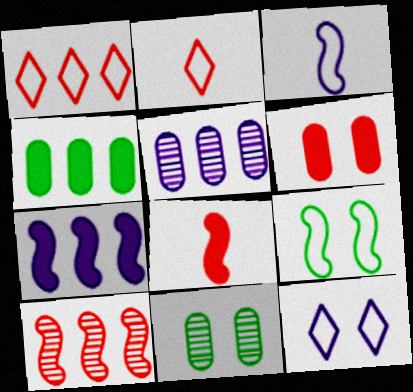[[2, 6, 10], 
[2, 7, 11]]